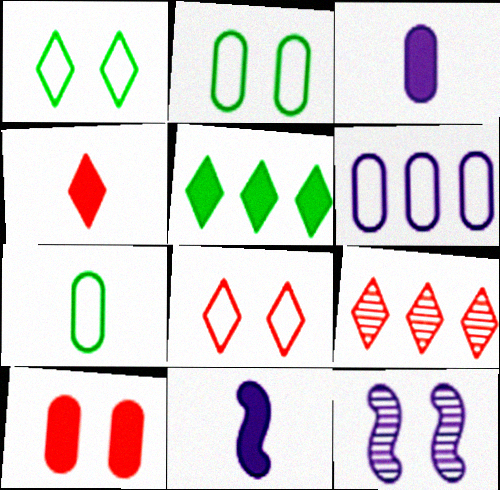[[1, 10, 12], 
[2, 9, 11], 
[4, 8, 9], 
[5, 10, 11]]